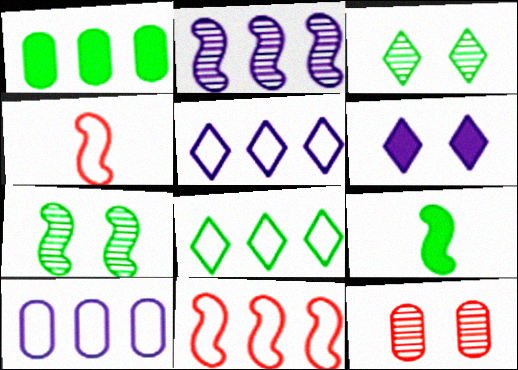[[5, 9, 12], 
[8, 10, 11]]